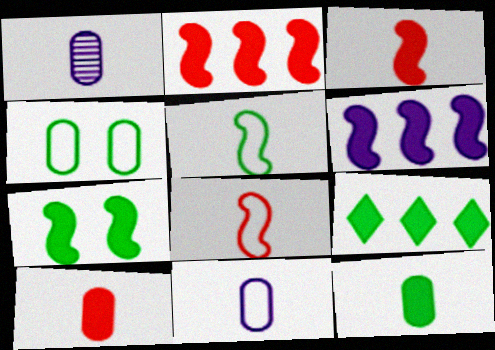[[3, 6, 7], 
[7, 9, 12]]